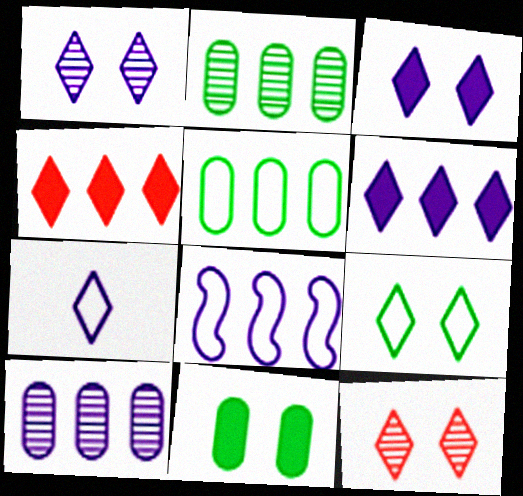[[1, 6, 7], 
[2, 4, 8], 
[3, 9, 12], 
[6, 8, 10]]